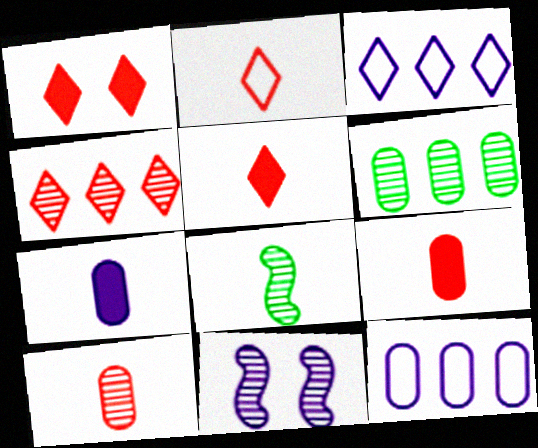[[1, 2, 4], 
[1, 8, 12], 
[2, 7, 8], 
[3, 7, 11]]